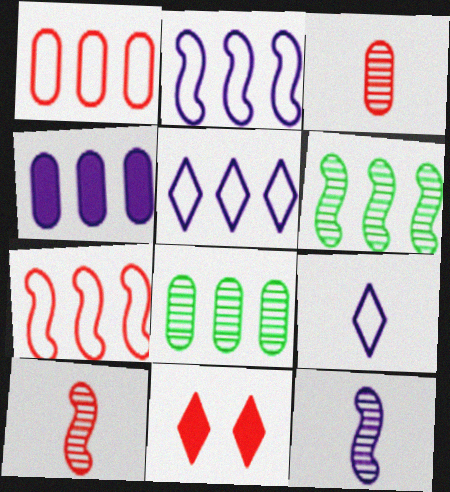[[1, 4, 8], 
[1, 10, 11], 
[3, 7, 11]]